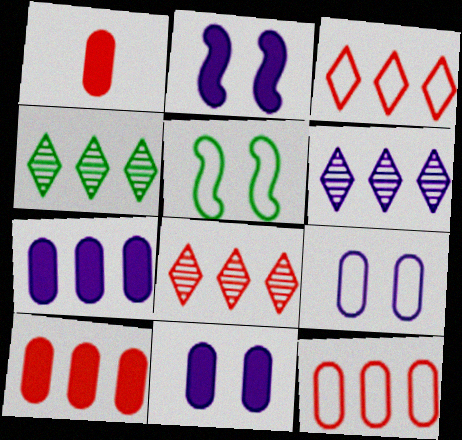[[1, 5, 6], 
[4, 6, 8]]